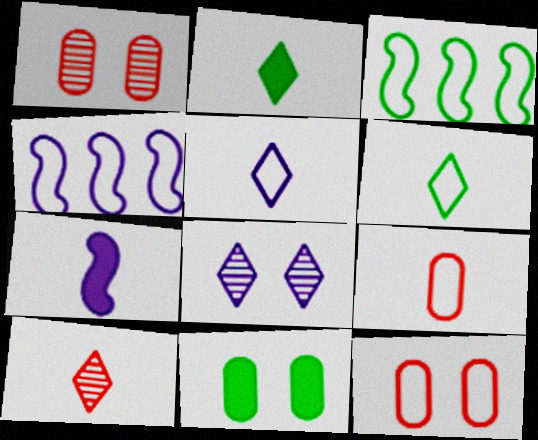[[1, 2, 4], 
[2, 5, 10], 
[3, 5, 12], 
[4, 6, 12], 
[4, 10, 11]]